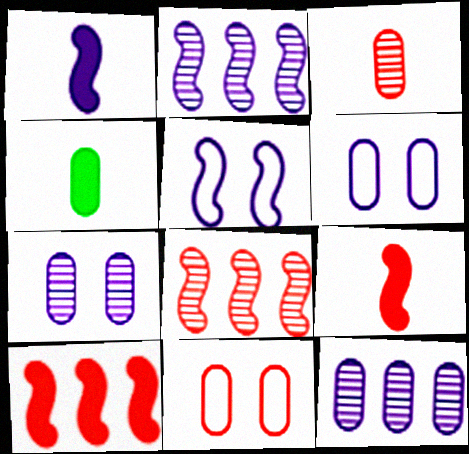[[1, 2, 5], 
[4, 11, 12]]